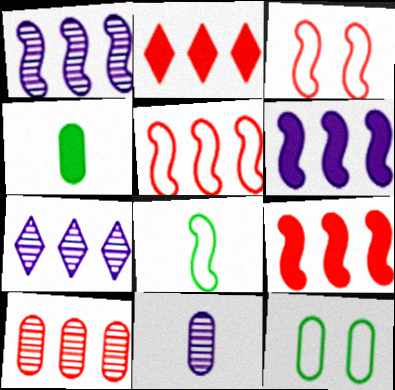[[2, 5, 10], 
[3, 4, 7]]